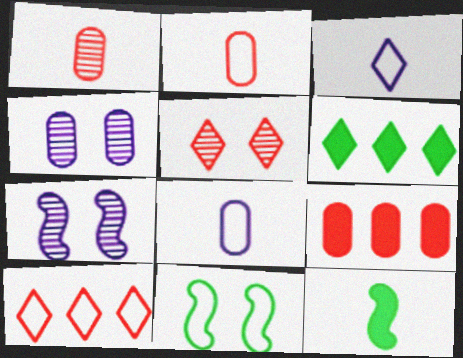[[1, 3, 12], 
[2, 6, 7], 
[3, 5, 6], 
[4, 10, 12], 
[8, 10, 11]]